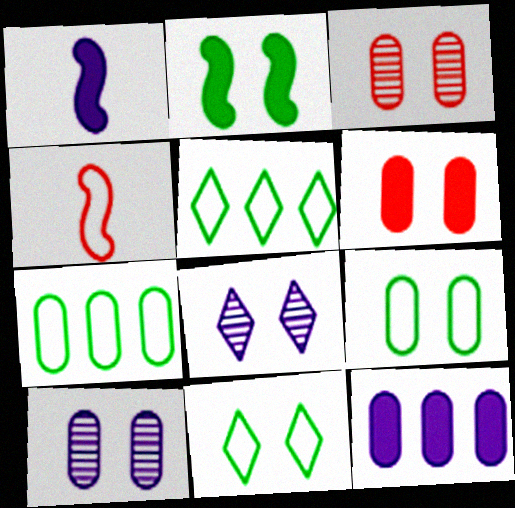[[1, 3, 5], 
[6, 9, 10]]